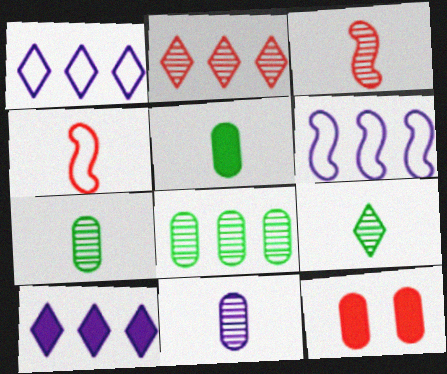[[2, 4, 12], 
[3, 9, 11], 
[6, 9, 12]]